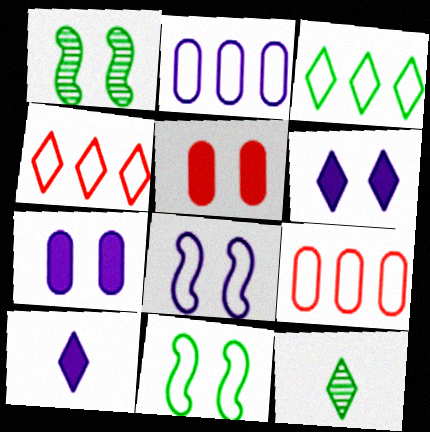[[1, 9, 10], 
[4, 6, 12]]